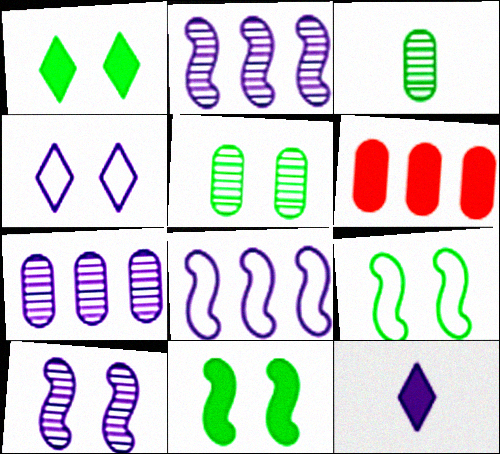[[1, 5, 9], 
[6, 11, 12]]